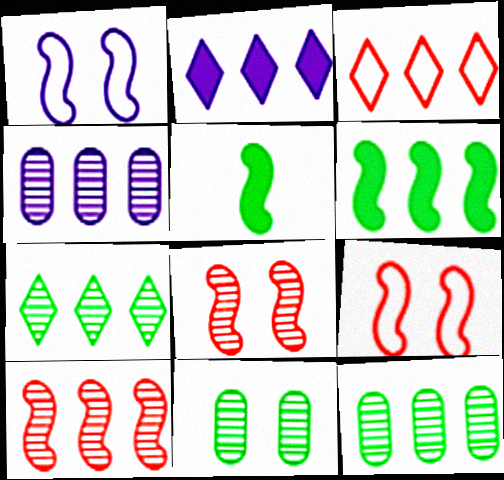[[1, 5, 10], 
[2, 3, 7], 
[3, 4, 6], 
[4, 7, 10]]